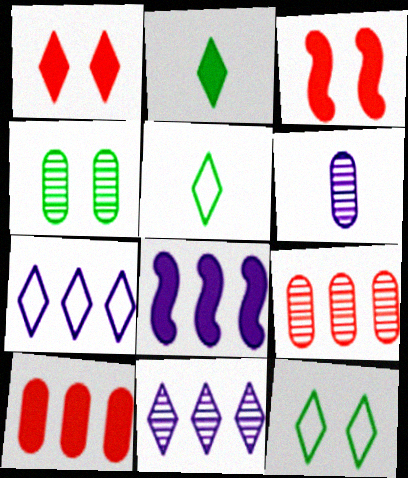[[1, 5, 11], 
[4, 6, 9]]